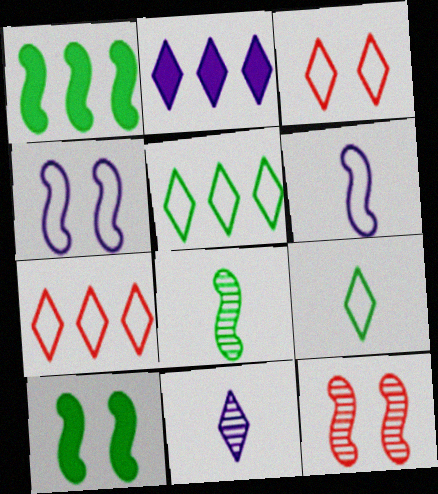[[1, 6, 12], 
[4, 10, 12]]